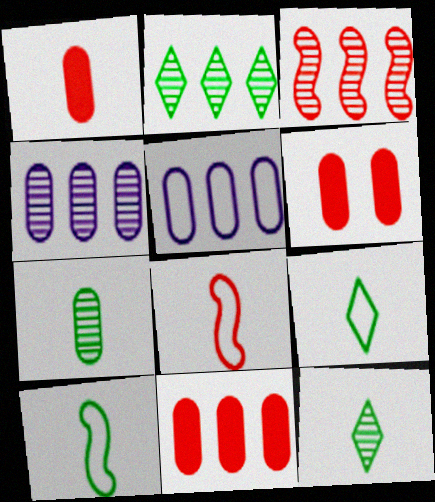[[1, 6, 11], 
[2, 3, 4], 
[5, 6, 7]]